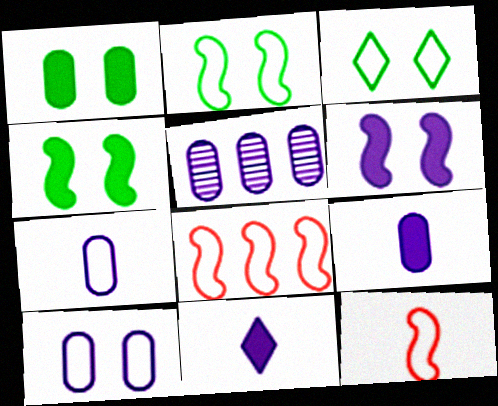[[3, 7, 8], 
[5, 9, 10]]